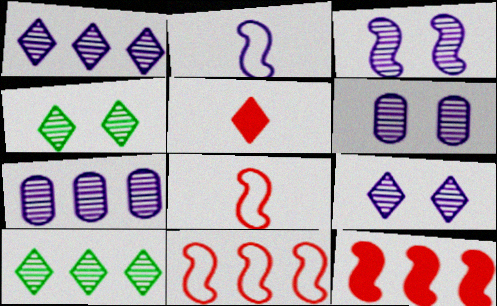[[3, 6, 9]]